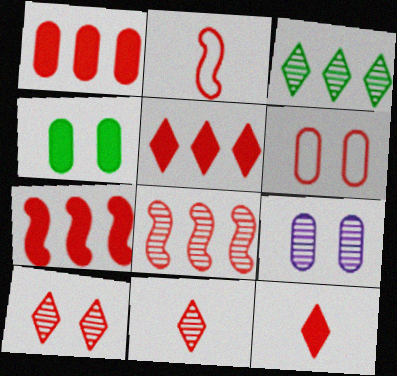[[1, 2, 10], 
[1, 5, 7], 
[4, 6, 9], 
[6, 7, 11], 
[6, 8, 12]]